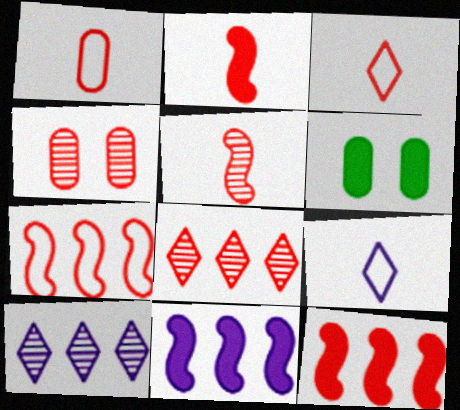[[3, 4, 12], 
[4, 5, 8]]